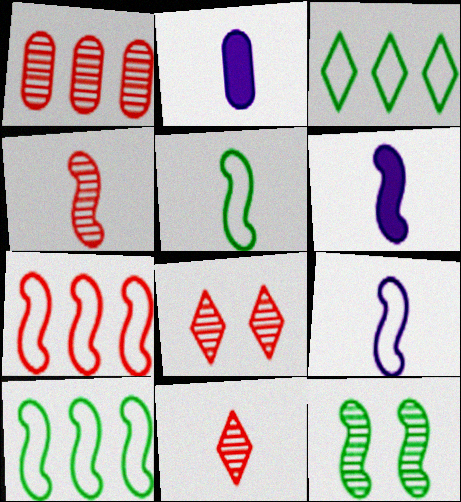[[1, 4, 8], 
[2, 5, 11], 
[2, 8, 10], 
[4, 5, 6], 
[6, 7, 12]]